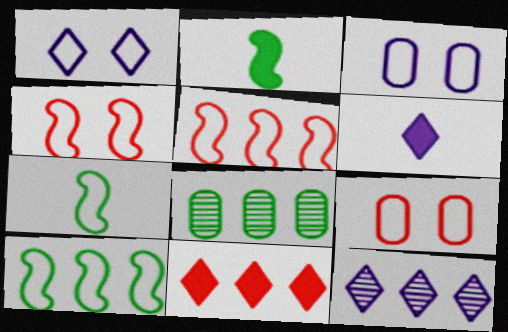[[1, 6, 12], 
[2, 9, 12], 
[4, 6, 8]]